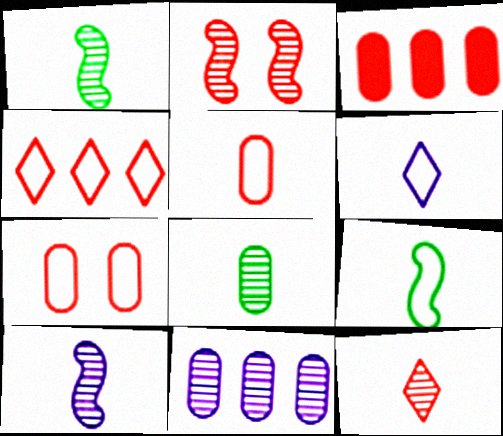[[5, 6, 9], 
[8, 10, 12]]